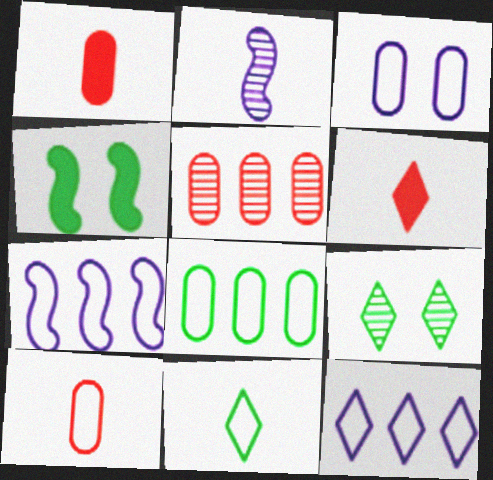[[1, 2, 11], 
[1, 7, 9], 
[2, 5, 9], 
[3, 8, 10], 
[6, 9, 12]]